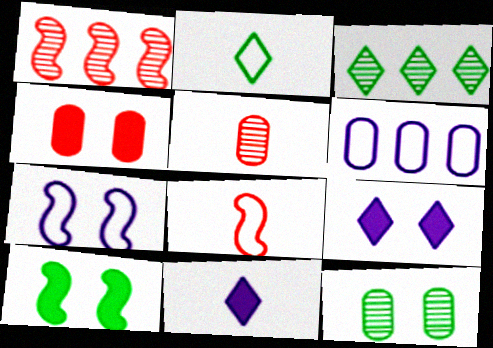[[4, 9, 10]]